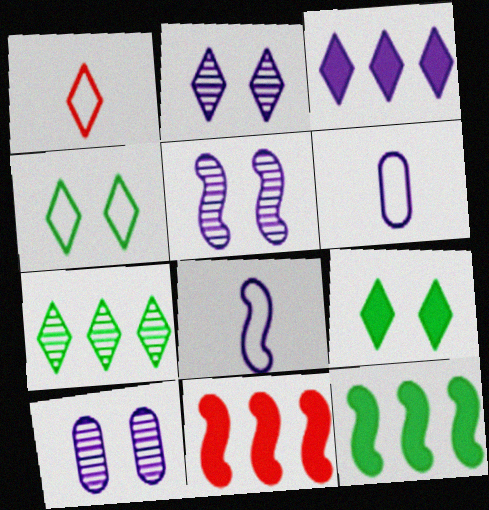[[1, 10, 12], 
[2, 5, 10], 
[3, 5, 6], 
[3, 8, 10]]